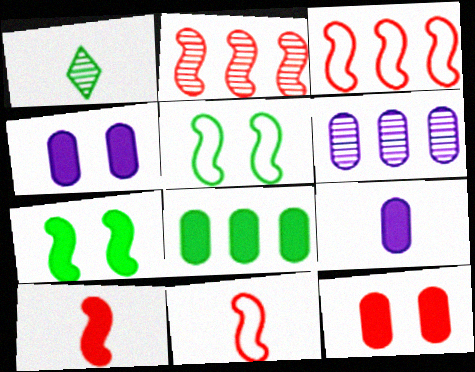[[1, 3, 4], 
[1, 5, 8], 
[1, 9, 11], 
[8, 9, 12]]